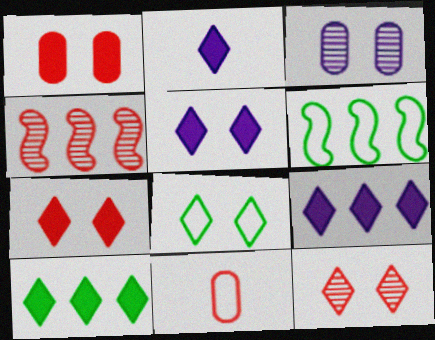[[2, 5, 9], 
[2, 7, 10], 
[4, 7, 11], 
[5, 8, 12]]